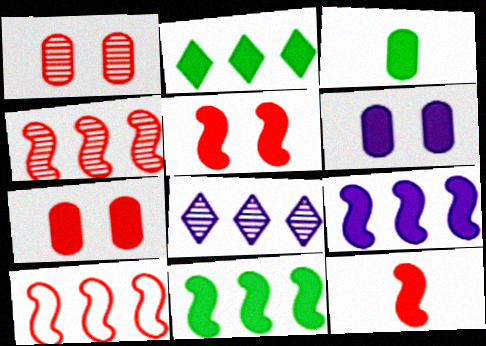[[2, 6, 12]]